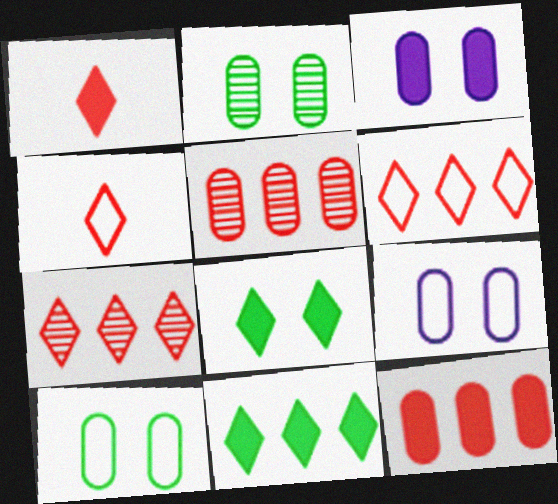[]